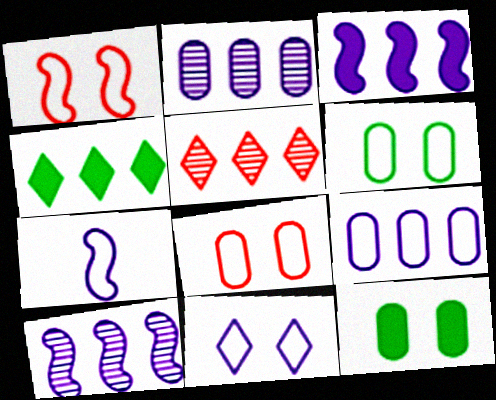[[1, 6, 11], 
[5, 7, 12], 
[7, 9, 11]]